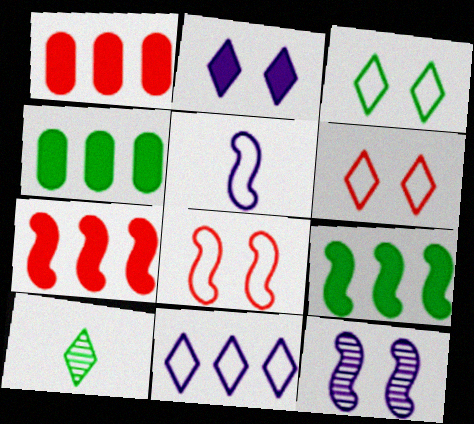[]